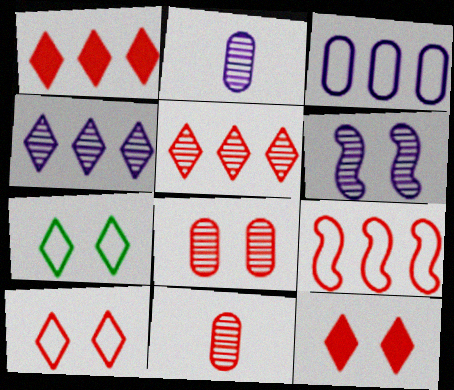[[2, 4, 6], 
[9, 11, 12]]